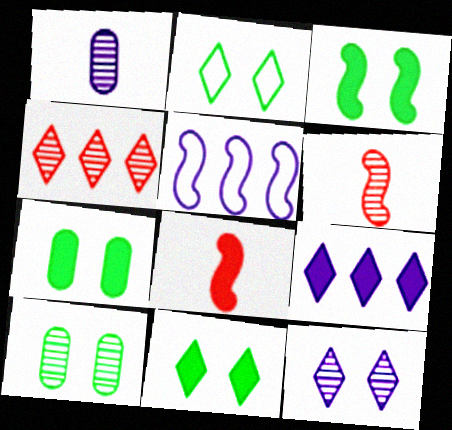[[2, 3, 10], 
[3, 5, 6], 
[3, 7, 11], 
[7, 8, 9]]